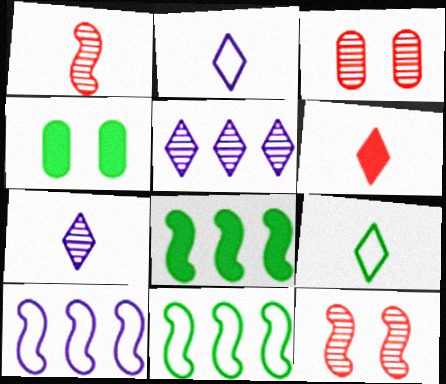[[2, 3, 8], 
[6, 7, 9]]